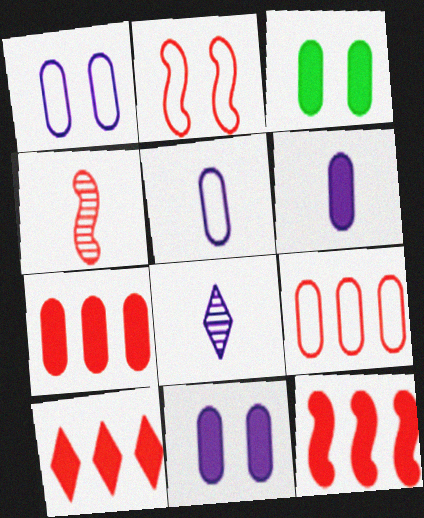[[2, 4, 12], 
[3, 6, 7], 
[7, 10, 12]]